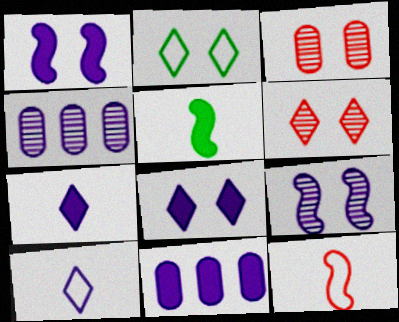[[1, 2, 3], 
[1, 4, 10], 
[1, 7, 11], 
[2, 6, 8], 
[9, 10, 11]]